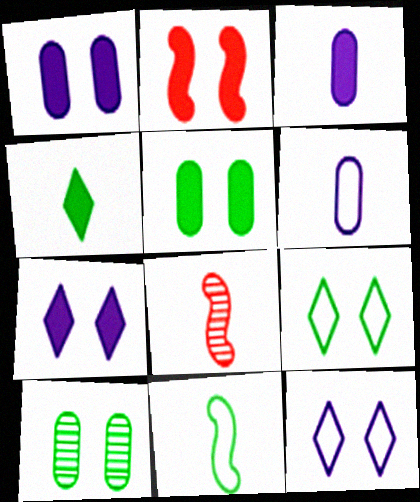[[2, 5, 7], 
[2, 10, 12], 
[4, 6, 8]]